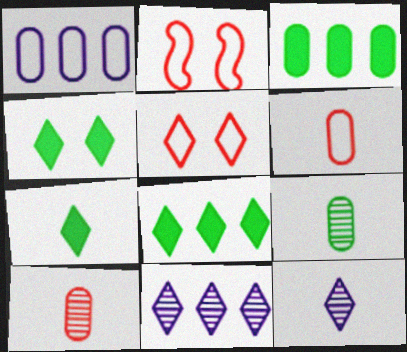[[2, 3, 12], 
[4, 7, 8], 
[5, 7, 11], 
[5, 8, 12]]